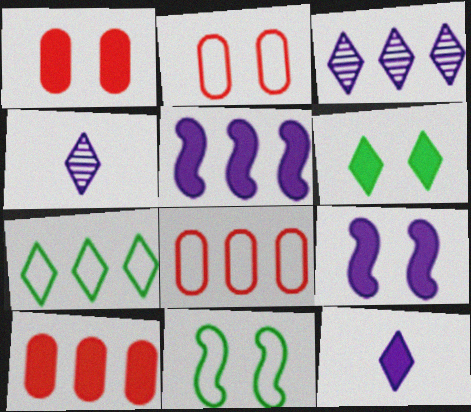[[1, 6, 9], 
[4, 10, 11]]